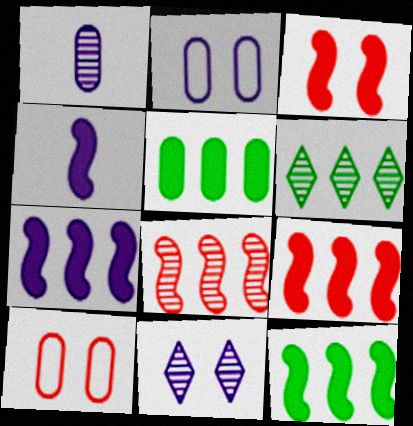[[1, 5, 10], 
[3, 4, 12], 
[4, 6, 10], 
[7, 9, 12]]